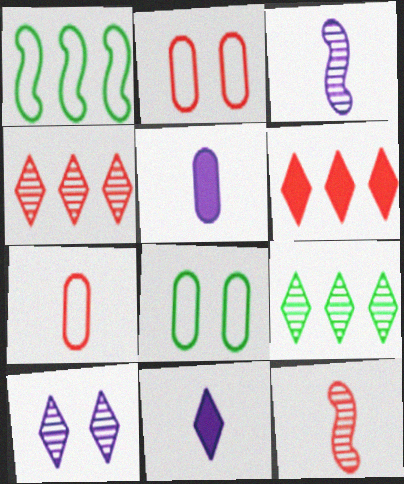[[2, 6, 12], 
[3, 6, 8]]